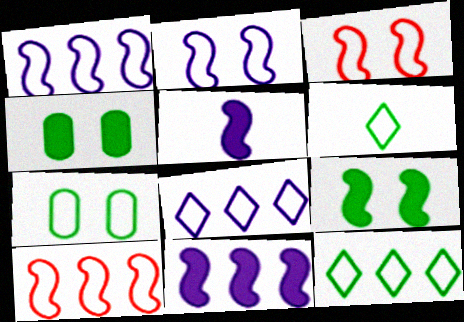[]